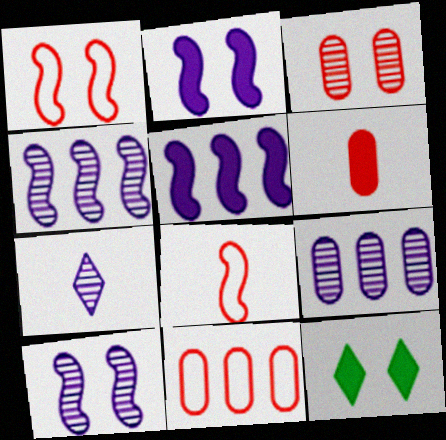[[3, 6, 11], 
[5, 6, 12], 
[7, 9, 10], 
[8, 9, 12]]